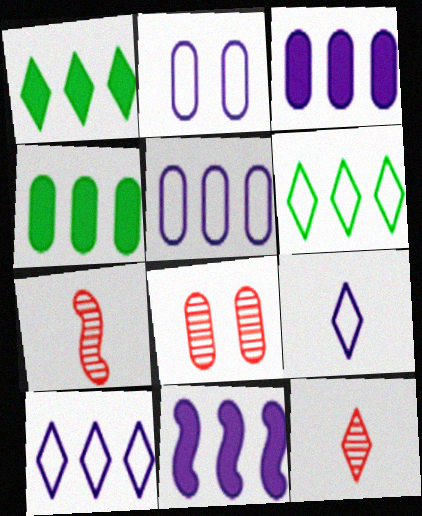[[1, 2, 7]]